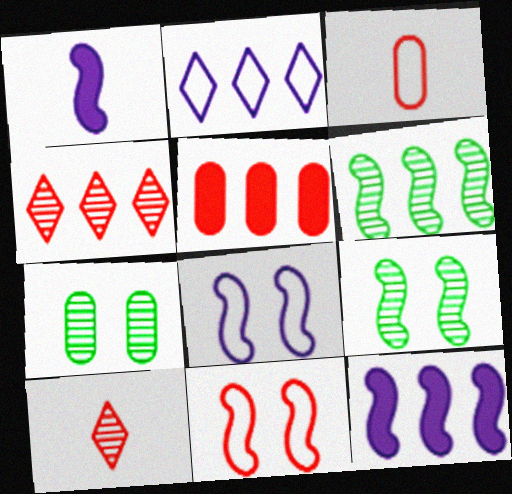[[1, 6, 11], 
[2, 5, 6], 
[5, 10, 11]]